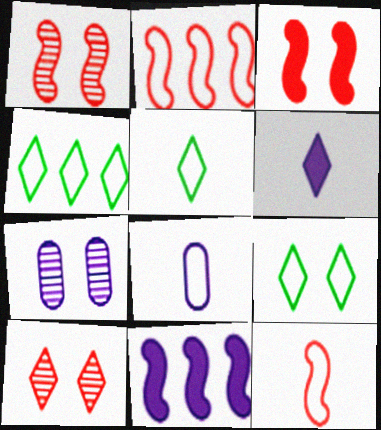[[2, 8, 9], 
[3, 7, 9], 
[4, 5, 9], 
[4, 6, 10], 
[5, 8, 12]]